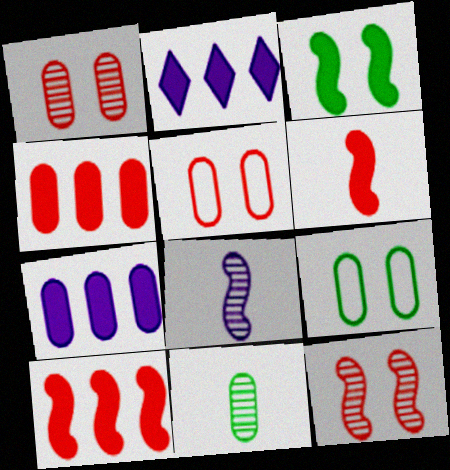[[5, 7, 11]]